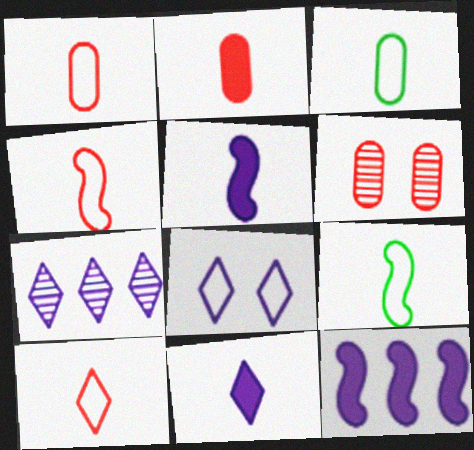[[1, 4, 10], 
[7, 8, 11]]